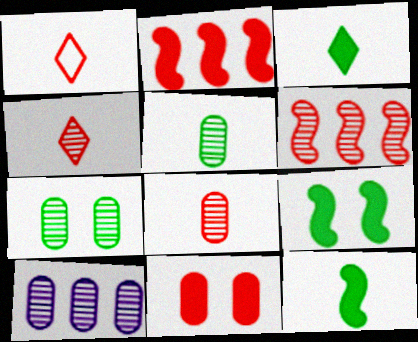[[1, 6, 11], 
[1, 9, 10], 
[7, 8, 10]]